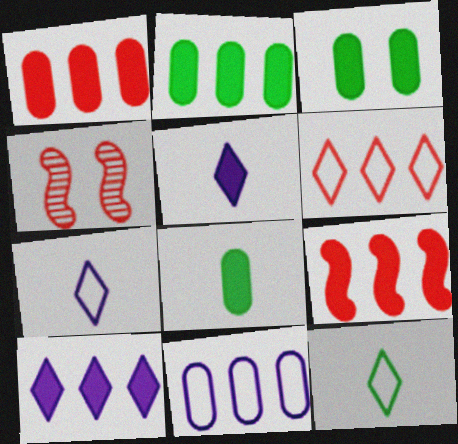[[2, 3, 8], 
[2, 4, 7], 
[2, 9, 10], 
[3, 5, 9]]